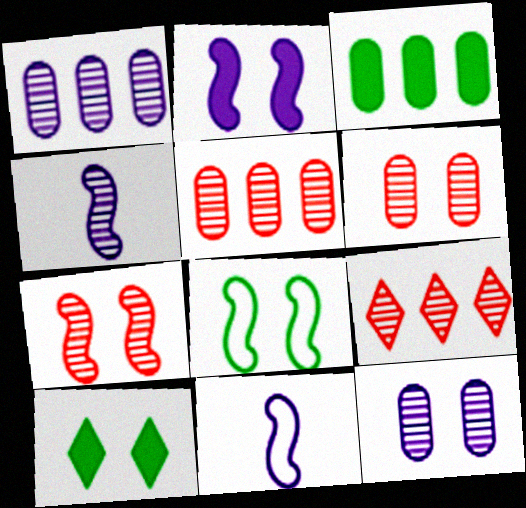[[2, 7, 8], 
[5, 10, 11]]